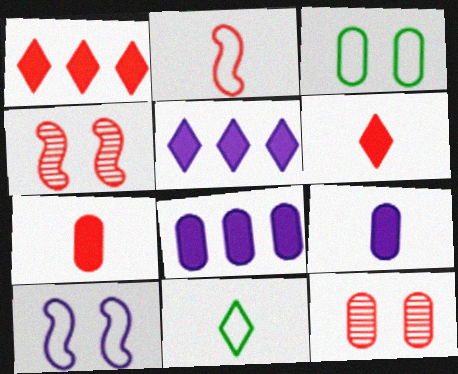[[1, 2, 12], 
[4, 8, 11]]